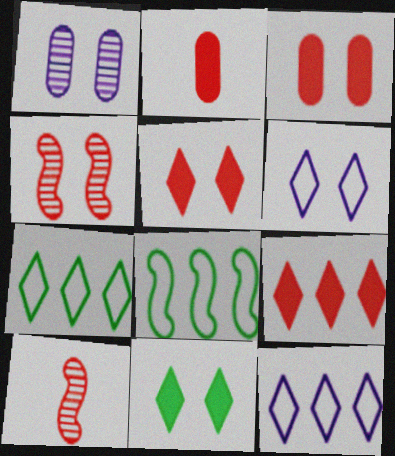[]